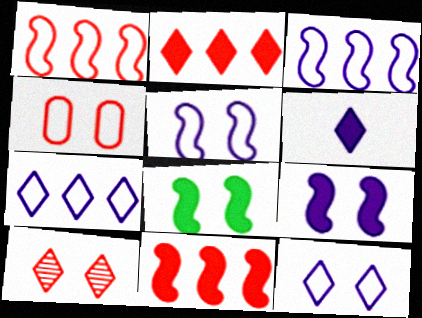[]